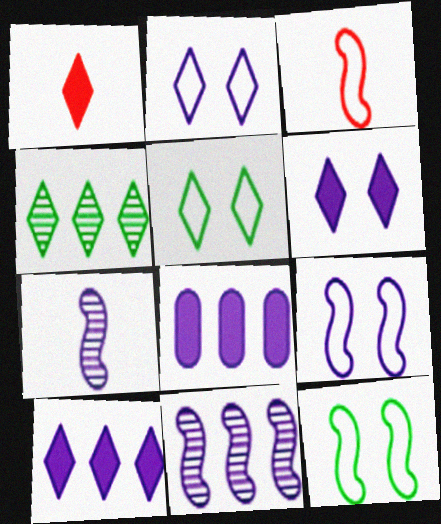[[1, 2, 4], 
[2, 7, 8]]